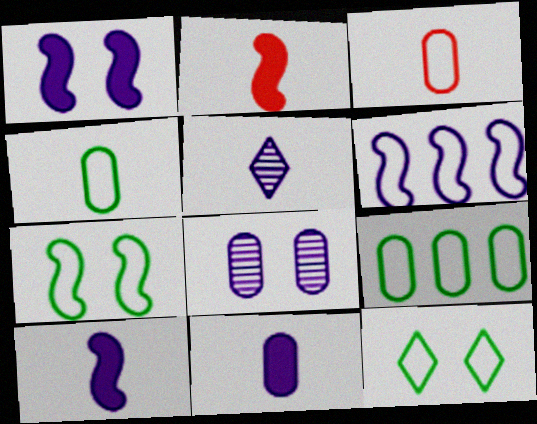[[2, 4, 5], 
[3, 6, 12]]